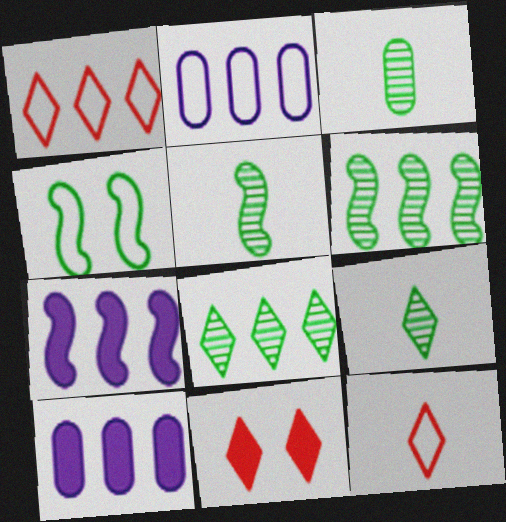[[1, 6, 10], 
[2, 4, 12], 
[2, 5, 11], 
[3, 5, 9]]